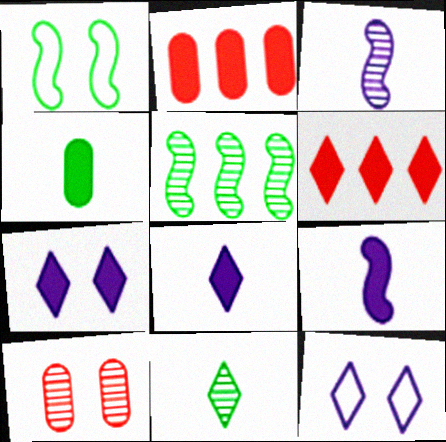[[1, 7, 10], 
[6, 11, 12]]